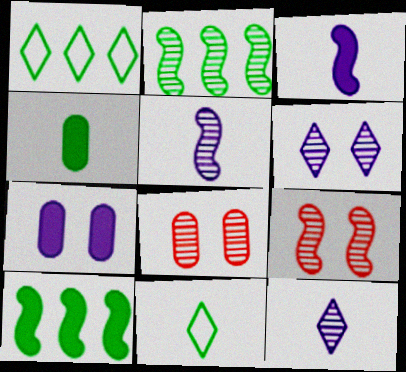[[1, 3, 8], 
[2, 5, 9], 
[2, 8, 12]]